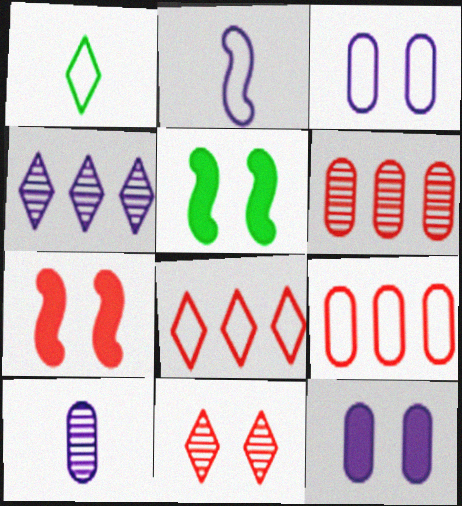[[2, 4, 12], 
[3, 5, 11], 
[5, 8, 10]]